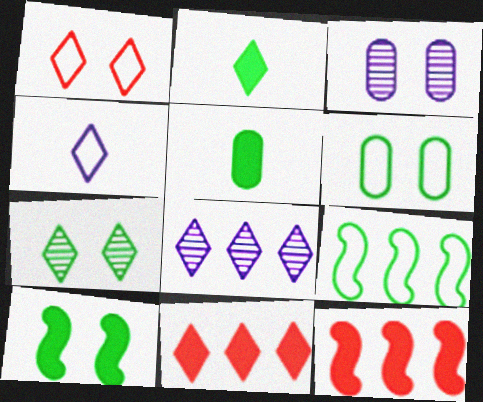[[1, 2, 8], 
[1, 3, 10], 
[4, 7, 11], 
[5, 7, 9], 
[6, 7, 10]]